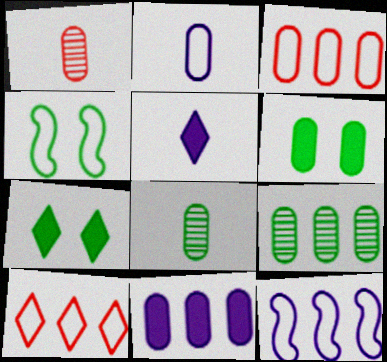[[1, 7, 12], 
[2, 4, 10], 
[3, 9, 11]]